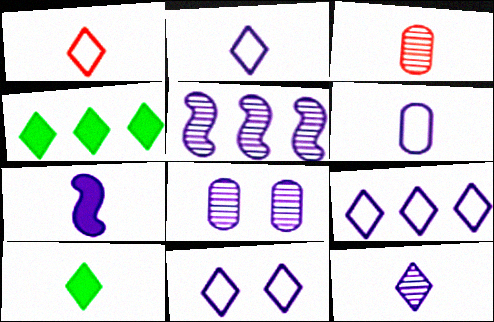[[1, 10, 12], 
[2, 9, 11], 
[5, 8, 12], 
[6, 7, 12], 
[7, 8, 9]]